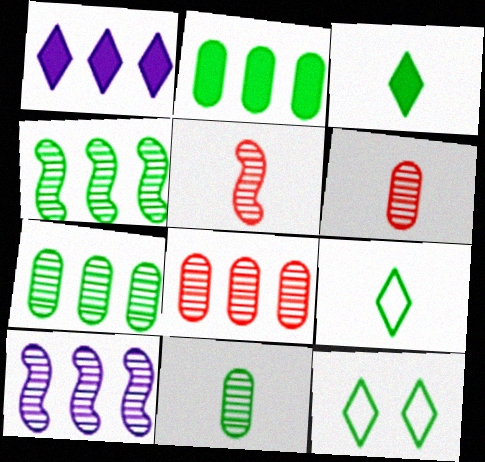[]